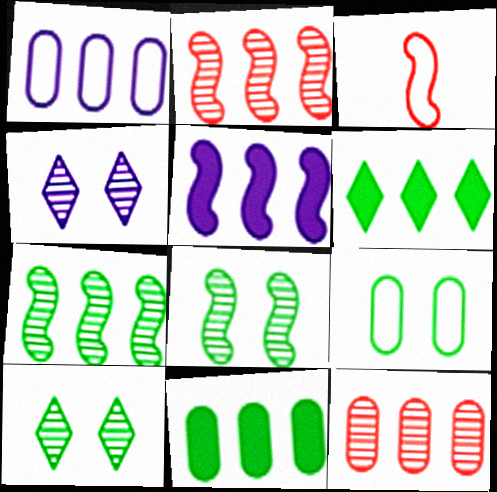[[1, 2, 6], 
[1, 11, 12], 
[3, 4, 11], 
[3, 5, 8]]